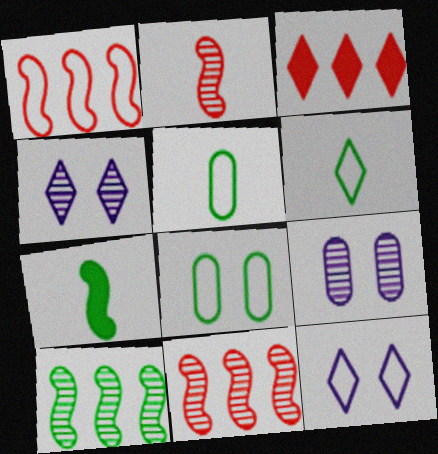[[1, 5, 12], 
[3, 4, 6]]